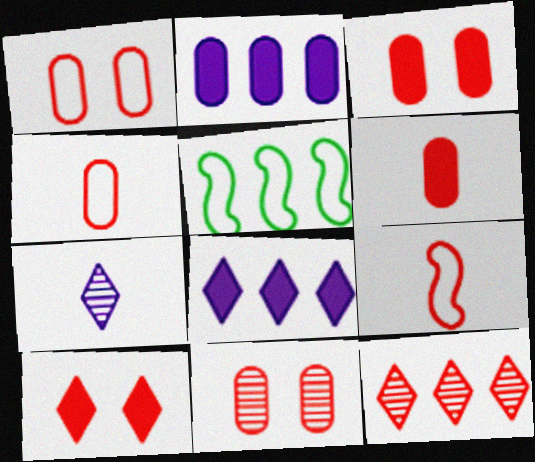[[1, 3, 11], 
[2, 5, 12], 
[3, 5, 7], 
[3, 9, 12]]